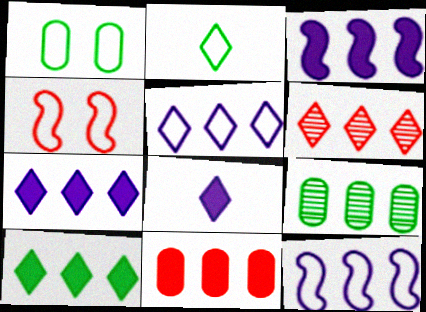[[3, 10, 11], 
[4, 8, 9], 
[5, 6, 10]]